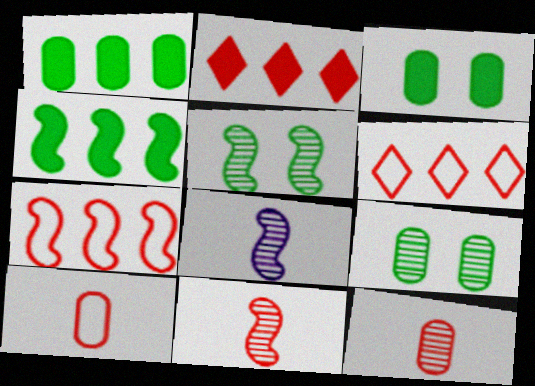[[3, 6, 8]]